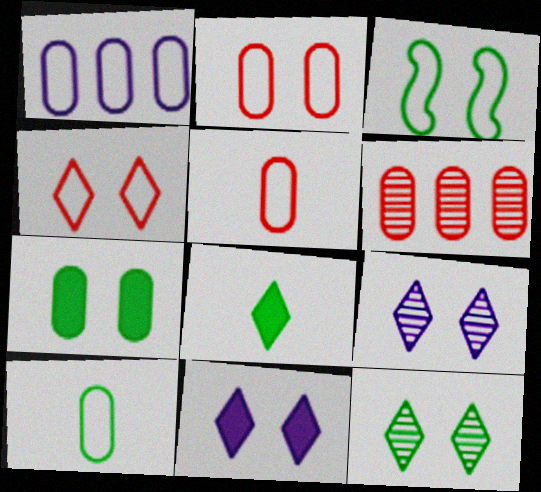[[1, 2, 10], 
[3, 7, 12], 
[4, 11, 12]]